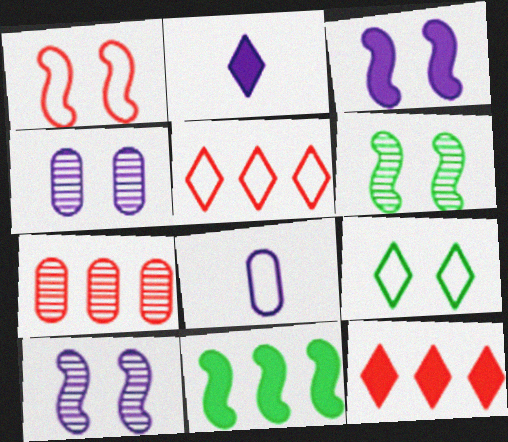[[1, 3, 6], 
[6, 8, 12]]